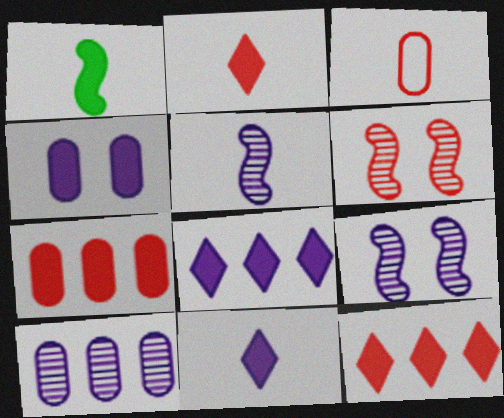[[1, 4, 12], 
[3, 6, 12]]